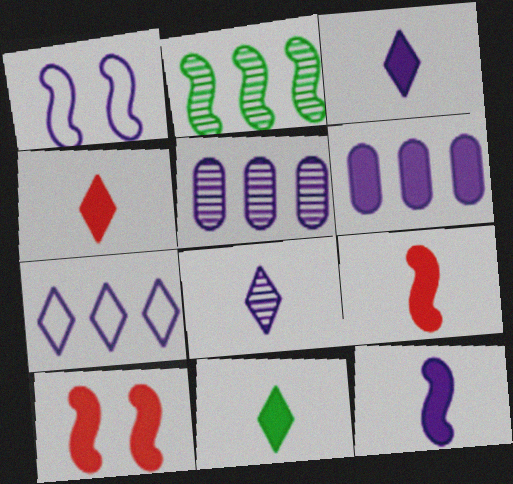[[1, 2, 9], 
[1, 3, 5], 
[1, 6, 8], 
[3, 4, 11], 
[6, 10, 11]]